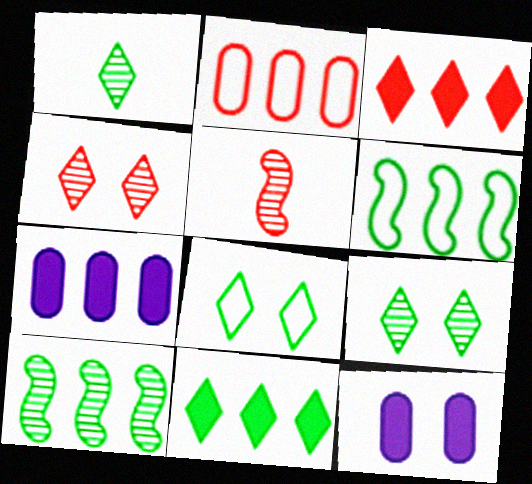[[1, 8, 11], 
[5, 7, 8]]